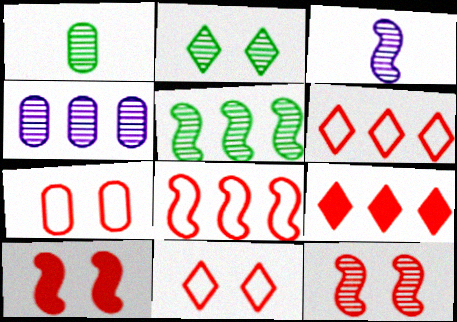[[1, 2, 5], 
[3, 5, 12]]